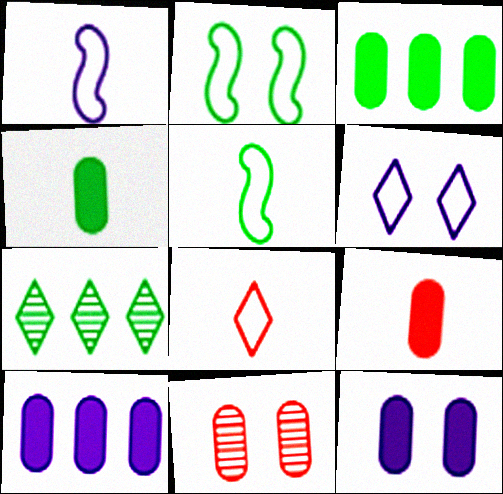[[2, 4, 7], 
[3, 9, 12]]